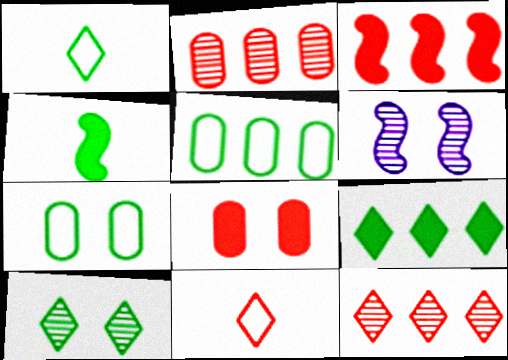[[1, 9, 10], 
[4, 5, 10]]